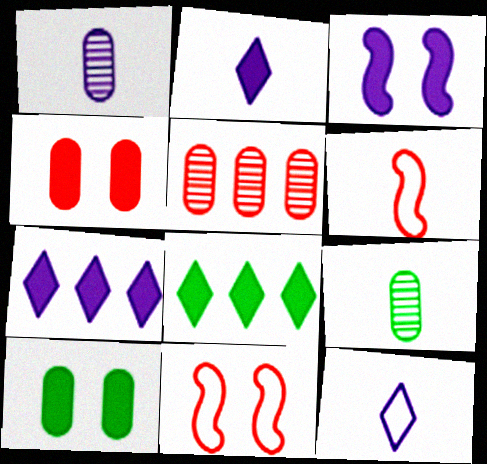[[1, 8, 11], 
[2, 6, 9], 
[7, 9, 11]]